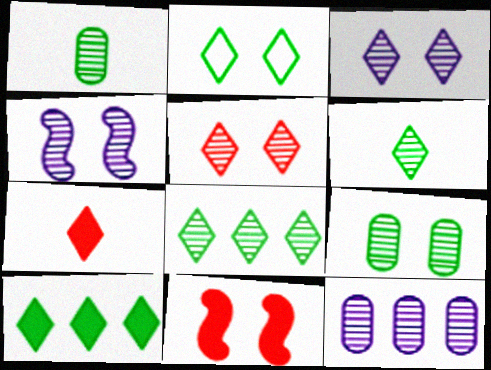[[2, 6, 10], 
[4, 5, 9]]